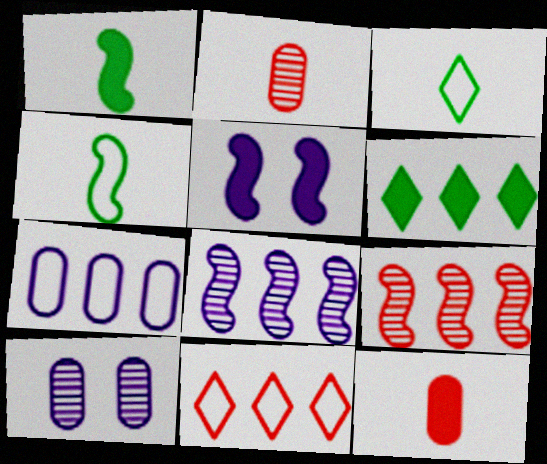[[1, 10, 11], 
[4, 5, 9], 
[5, 6, 12], 
[6, 7, 9]]